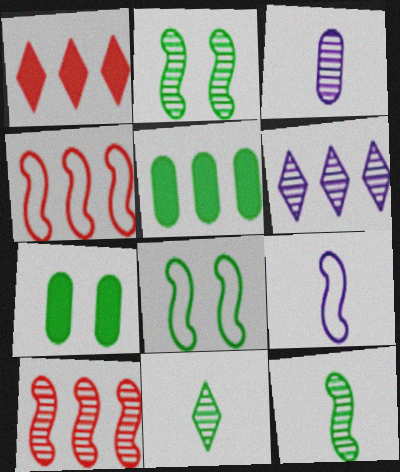[[1, 3, 8], 
[4, 5, 6], 
[4, 8, 9], 
[5, 8, 11]]